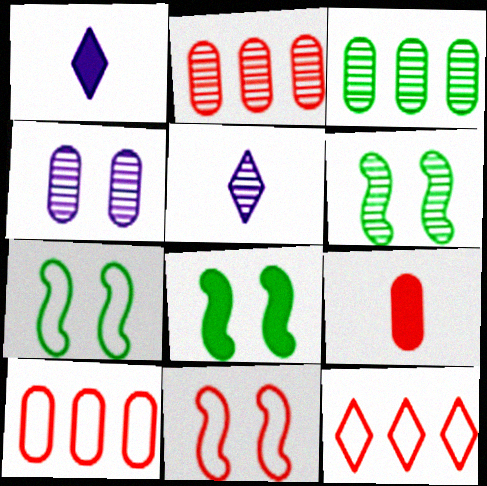[[1, 2, 7], 
[1, 3, 11], 
[1, 6, 10], 
[2, 5, 6], 
[5, 8, 10], 
[6, 7, 8]]